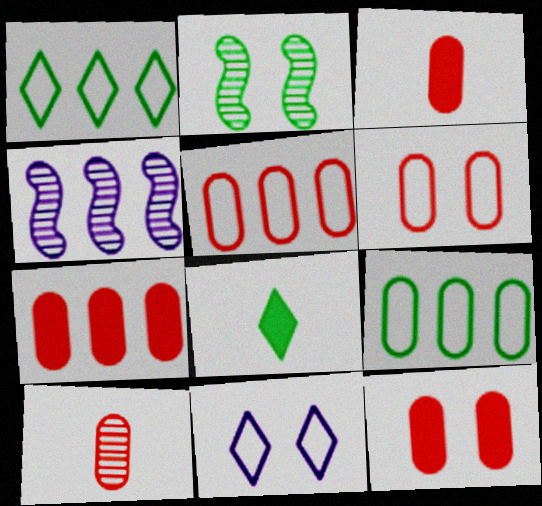[[1, 4, 7], 
[2, 8, 9], 
[2, 11, 12], 
[3, 7, 12], 
[4, 6, 8], 
[5, 10, 12], 
[6, 7, 10]]